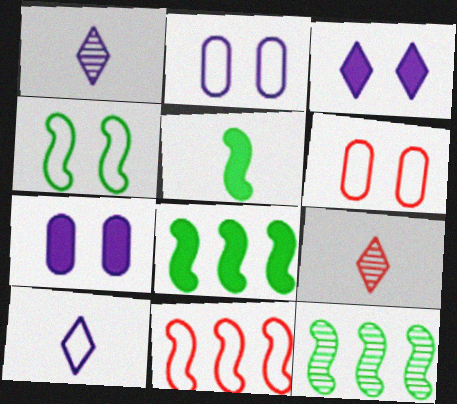[[1, 6, 8], 
[2, 8, 9], 
[4, 5, 12]]